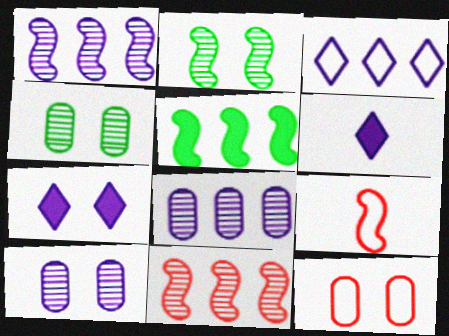[[2, 7, 12]]